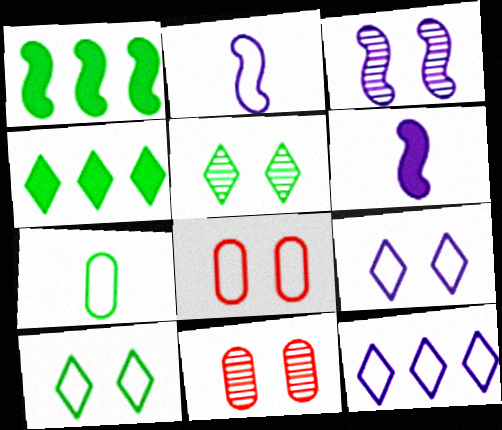[[1, 5, 7], 
[2, 4, 11], 
[3, 5, 11]]